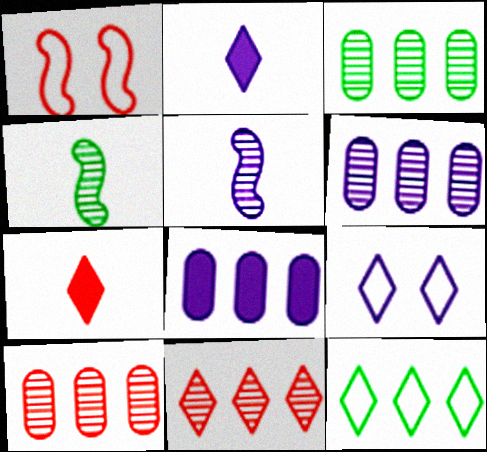[[1, 2, 3], 
[1, 7, 10], 
[3, 6, 10], 
[5, 8, 9]]